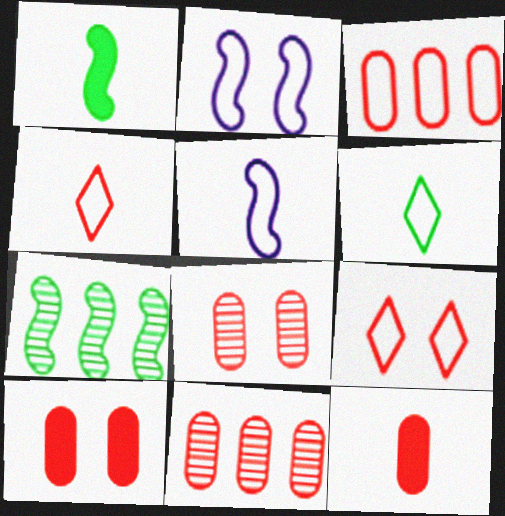[[2, 3, 6], 
[3, 8, 12]]